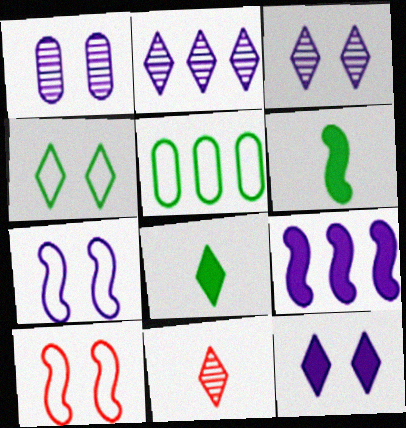[[1, 7, 12]]